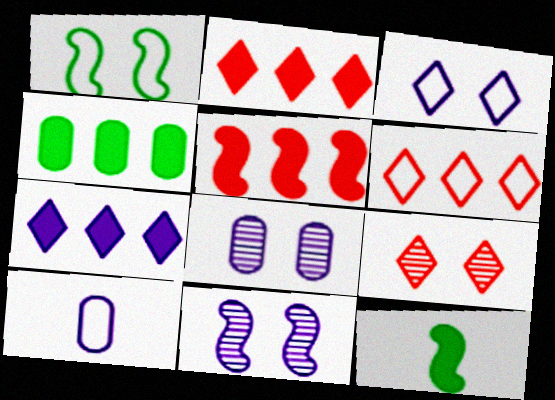[[1, 6, 10], 
[4, 5, 7], 
[6, 8, 12], 
[7, 10, 11]]